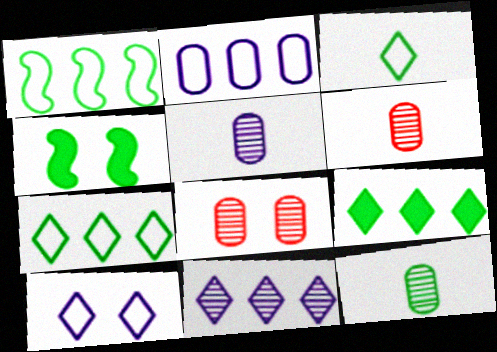[[4, 7, 12], 
[4, 8, 10], 
[5, 6, 12]]